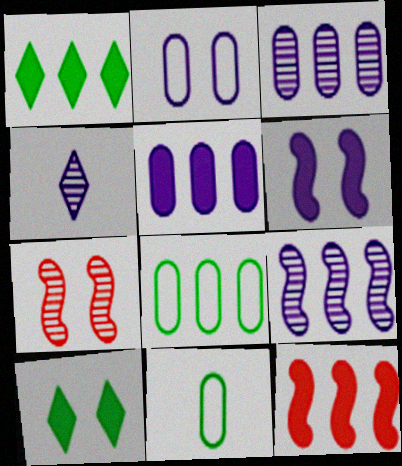[[1, 5, 12], 
[2, 7, 10]]